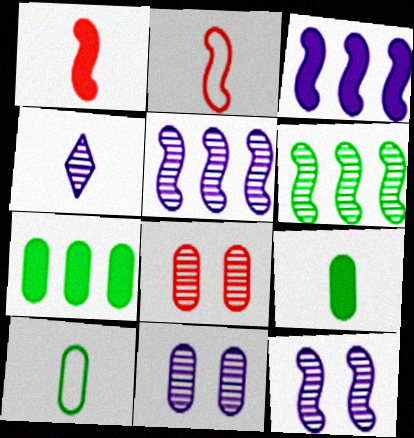[[1, 4, 10], 
[2, 4, 9], 
[4, 5, 11], 
[4, 6, 8]]